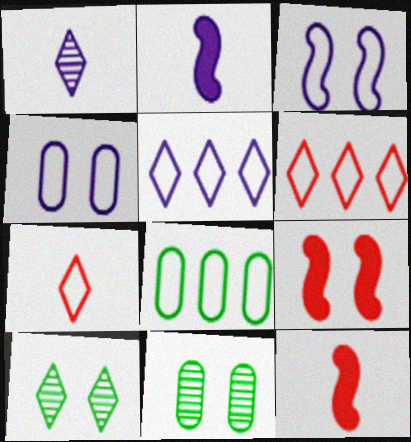[[1, 8, 9], 
[2, 6, 11], 
[3, 7, 8], 
[4, 9, 10], 
[5, 11, 12]]